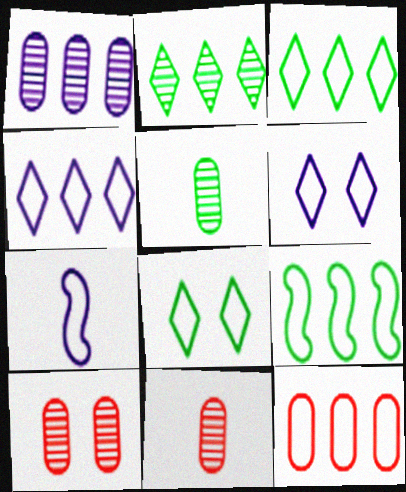[[1, 5, 10], 
[4, 9, 12], 
[7, 8, 12]]